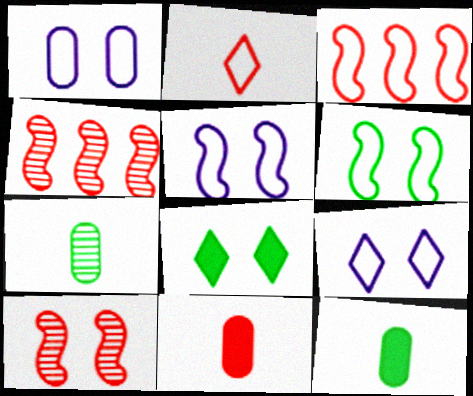[[1, 5, 9], 
[1, 8, 10], 
[4, 9, 12]]